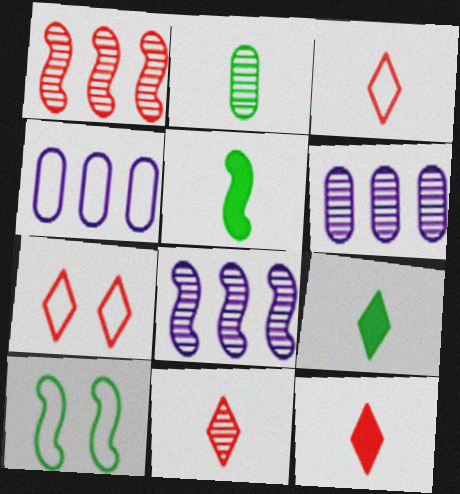[[3, 4, 10], 
[3, 11, 12], 
[5, 6, 7], 
[6, 10, 12]]